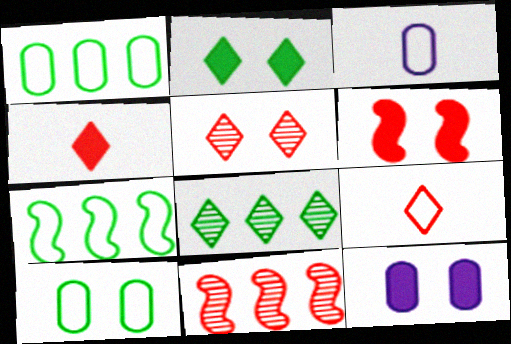[[2, 3, 11], 
[2, 6, 12], 
[3, 6, 8]]